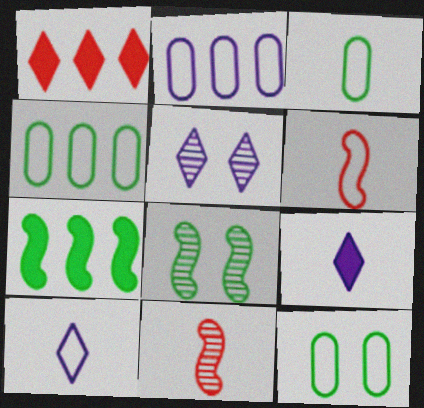[[3, 4, 12], 
[3, 6, 10], 
[3, 9, 11]]